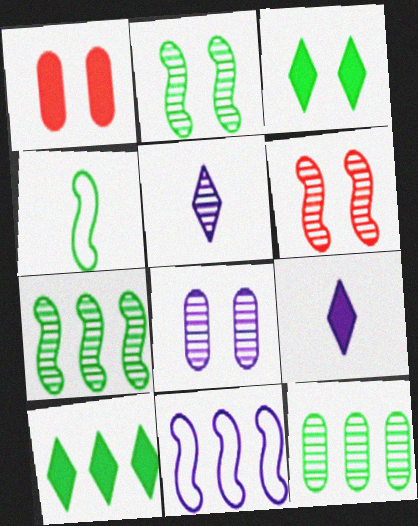[[3, 4, 12], 
[5, 6, 12], 
[8, 9, 11]]